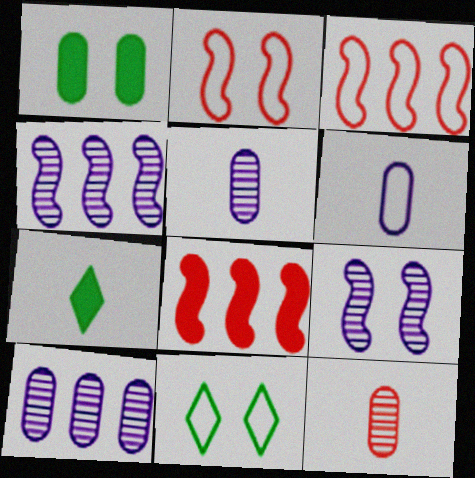[[2, 7, 10], 
[3, 6, 11], 
[5, 8, 11]]